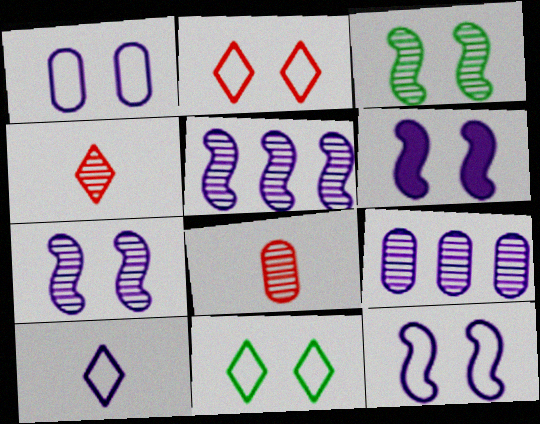[[3, 4, 9], 
[6, 7, 12], 
[6, 9, 10]]